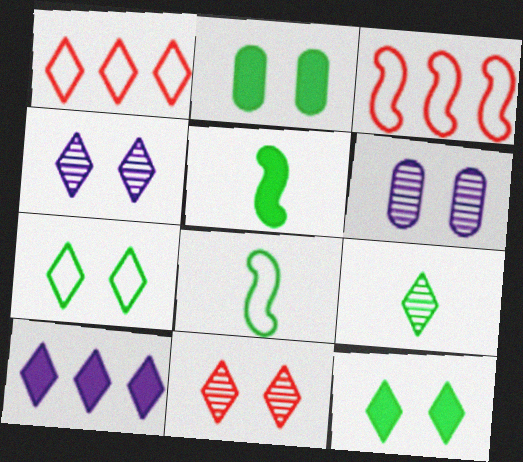[[1, 5, 6]]